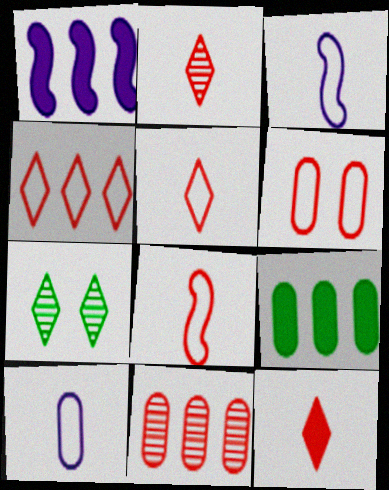[[2, 5, 12], 
[4, 6, 8]]